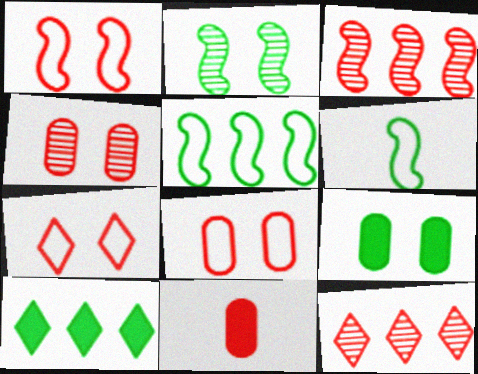[[1, 7, 8], 
[1, 11, 12], 
[3, 7, 11]]